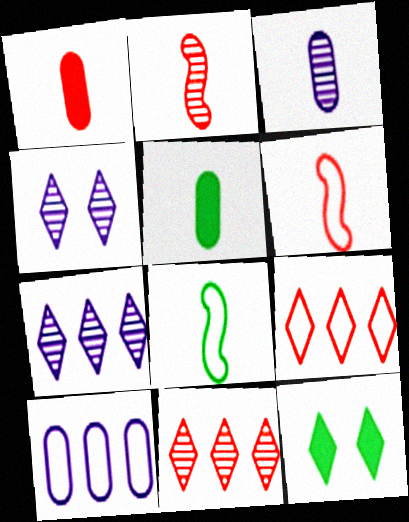[[2, 10, 12]]